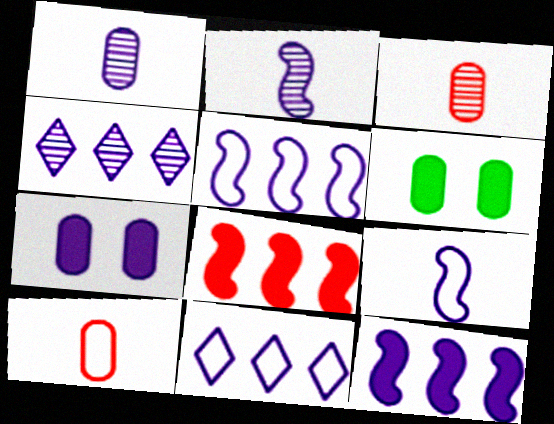[[2, 7, 11], 
[4, 7, 9]]